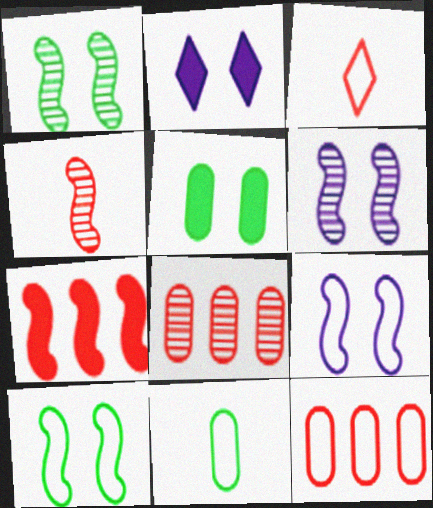[]